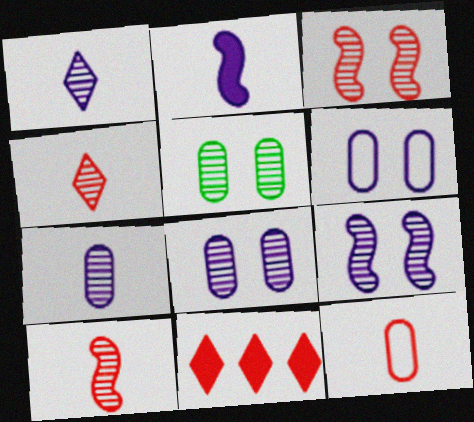[[3, 11, 12]]